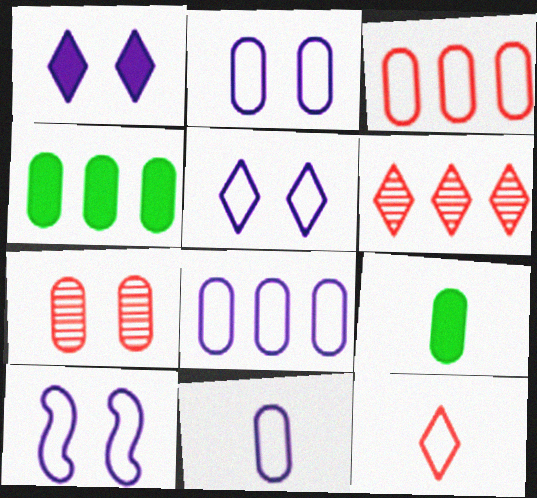[[2, 5, 10], 
[2, 8, 11], 
[4, 7, 11], 
[6, 9, 10], 
[7, 8, 9]]